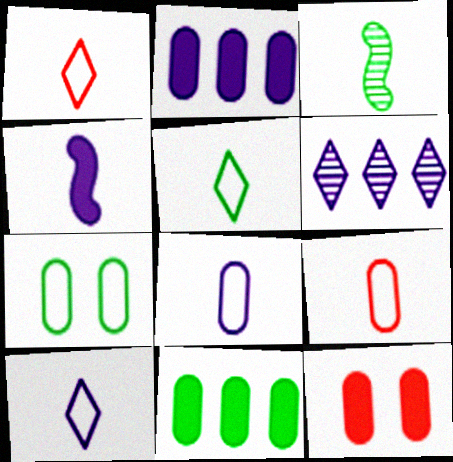[[1, 5, 10]]